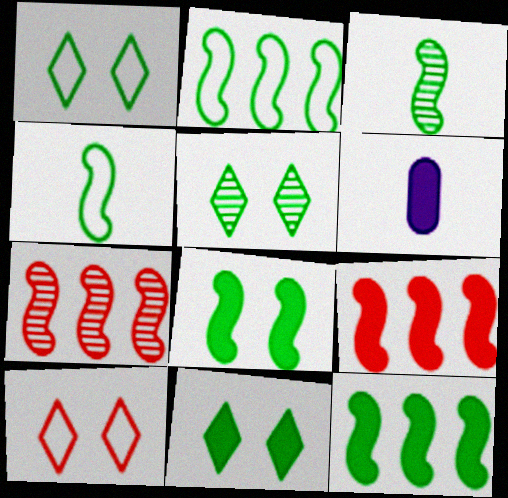[[1, 5, 11], 
[1, 6, 7], 
[2, 3, 8], 
[6, 9, 11]]